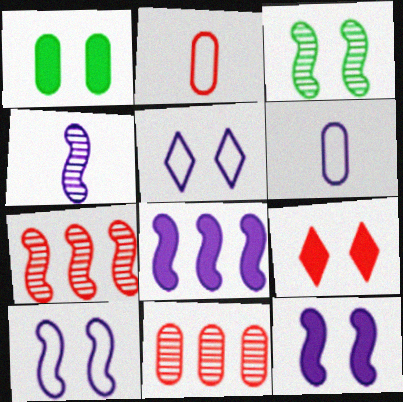[[1, 6, 11], 
[1, 9, 12], 
[2, 7, 9], 
[3, 4, 7], 
[4, 8, 10]]